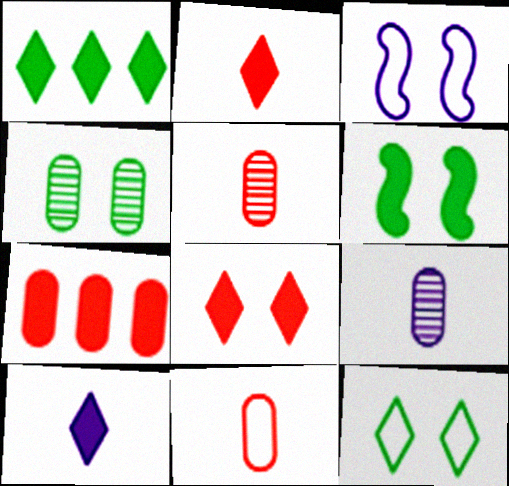[[1, 3, 5], 
[1, 8, 10], 
[3, 4, 8], 
[4, 6, 12], 
[6, 7, 10]]